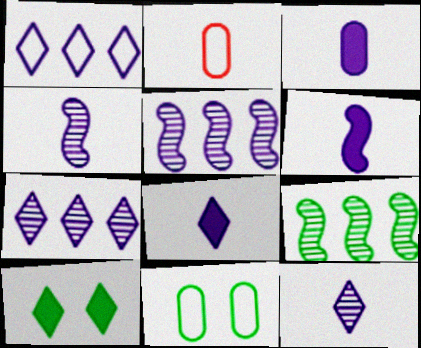[[2, 5, 10], 
[3, 6, 8]]